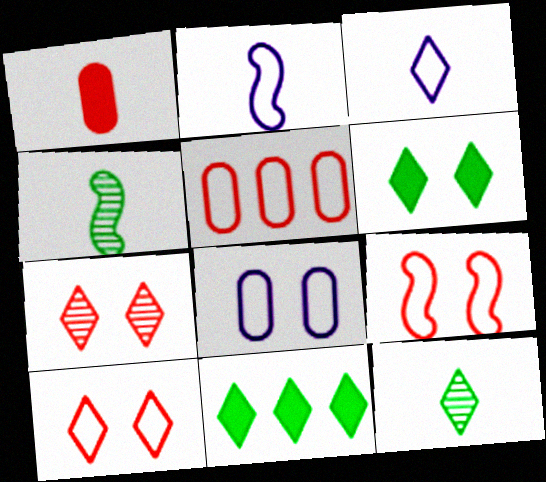[[1, 2, 12], 
[1, 3, 4], 
[3, 7, 11]]